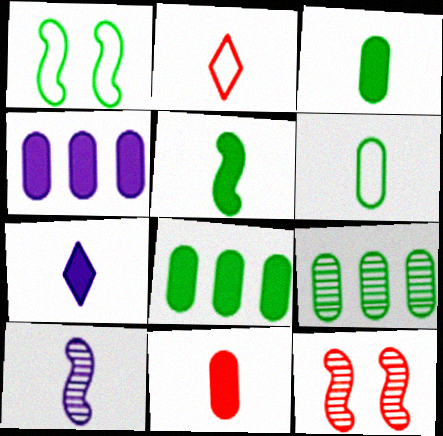[[2, 3, 10], 
[5, 7, 11]]